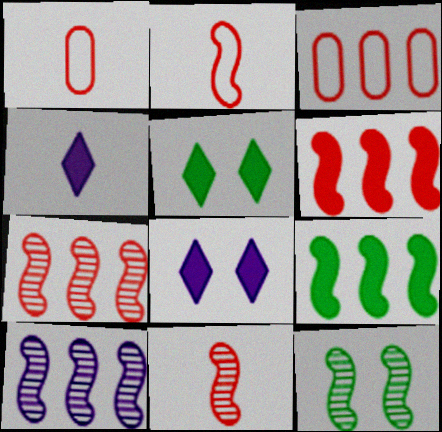[[1, 5, 10], 
[3, 4, 12], 
[10, 11, 12]]